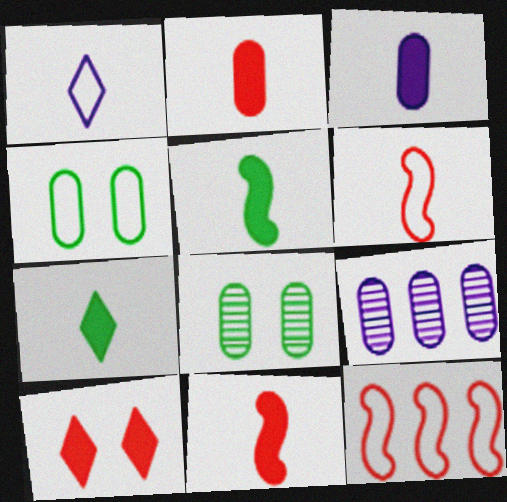[[1, 4, 12], 
[2, 4, 9], 
[3, 7, 11]]